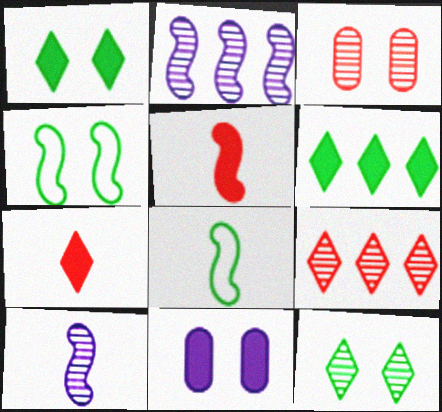[[2, 4, 5], 
[5, 6, 11], 
[5, 8, 10], 
[8, 9, 11]]